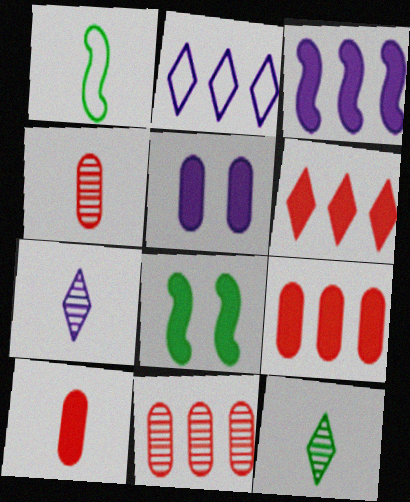[[1, 7, 10], 
[2, 4, 8]]